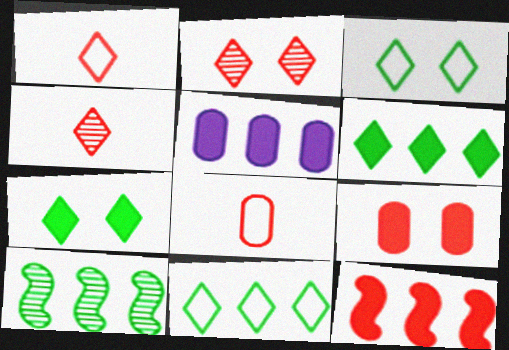[[2, 8, 12], 
[5, 6, 12]]